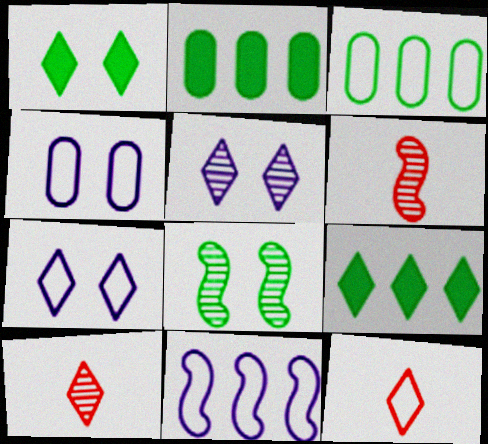[[2, 6, 7], 
[4, 6, 9], 
[5, 9, 12], 
[7, 9, 10]]